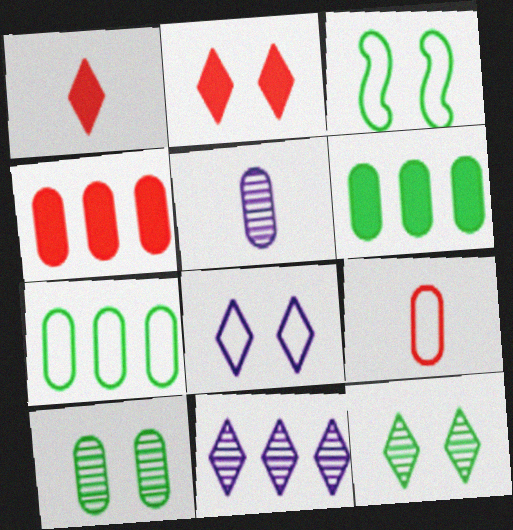[[2, 8, 12]]